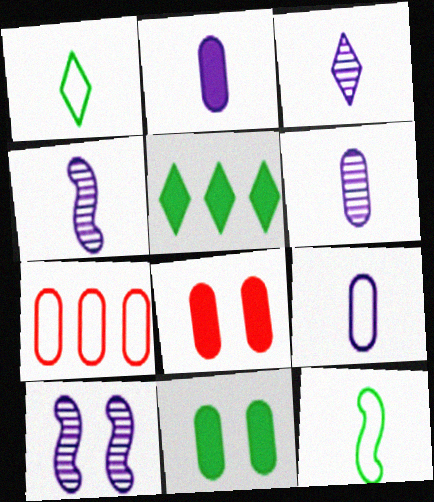[[2, 6, 9], 
[3, 4, 6], 
[6, 7, 11]]